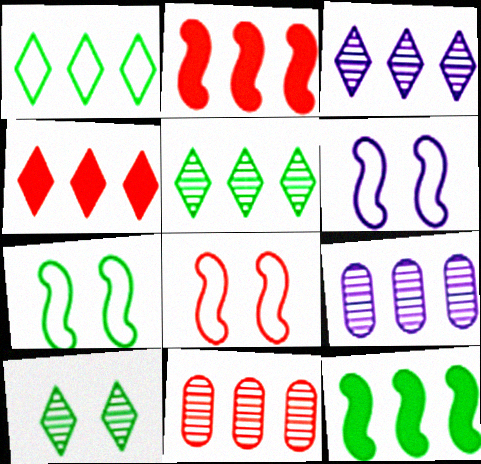[[1, 2, 9], 
[1, 3, 4], 
[6, 7, 8]]